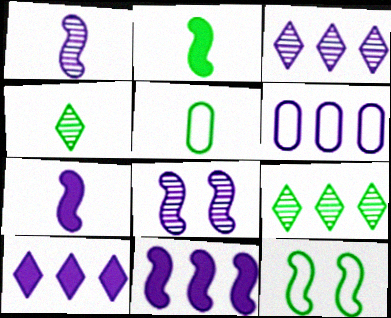[[2, 4, 5], 
[3, 6, 11]]